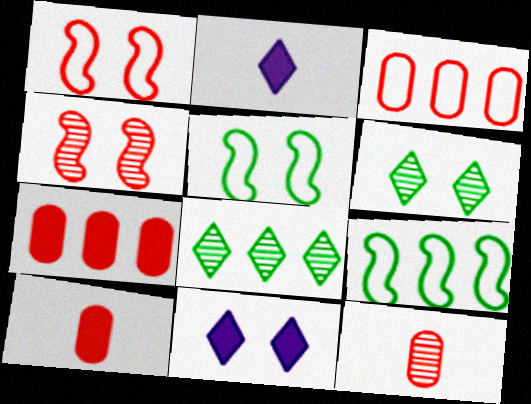[[9, 11, 12]]